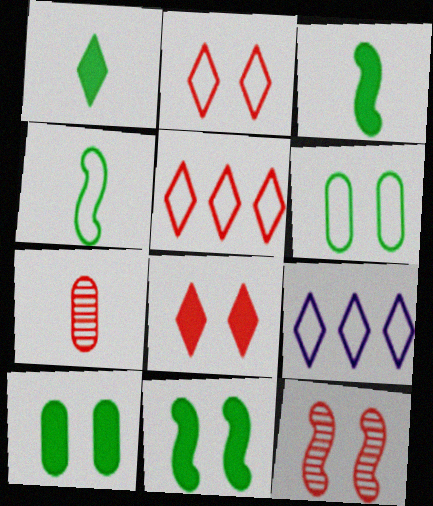[[7, 9, 11]]